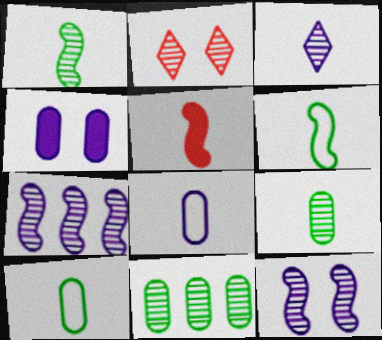[[2, 7, 9], 
[3, 5, 10]]